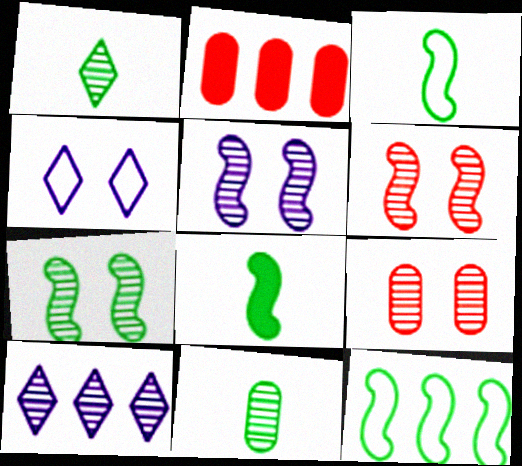[[2, 10, 12], 
[5, 6, 7], 
[6, 10, 11], 
[7, 8, 12]]